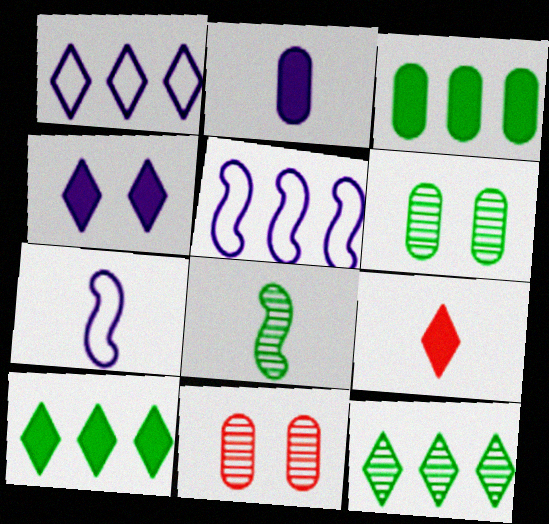[[4, 9, 10], 
[5, 6, 9], 
[6, 8, 12], 
[7, 10, 11]]